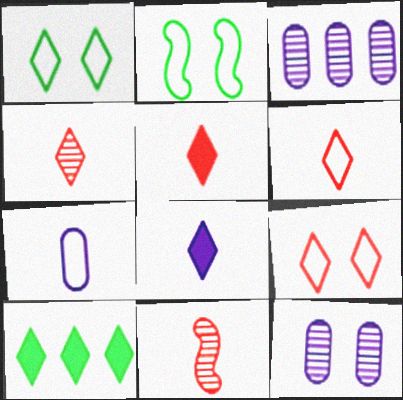[[2, 3, 5], 
[4, 5, 6]]